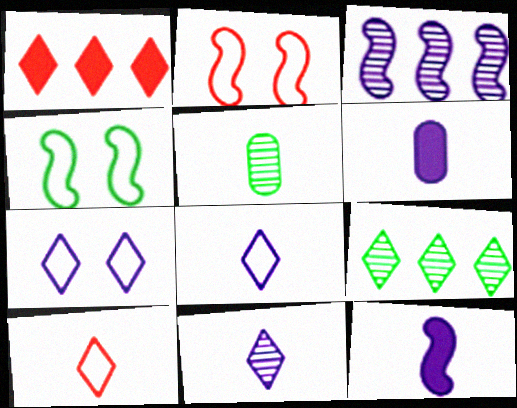[[2, 6, 9], 
[3, 6, 7], 
[5, 10, 12]]